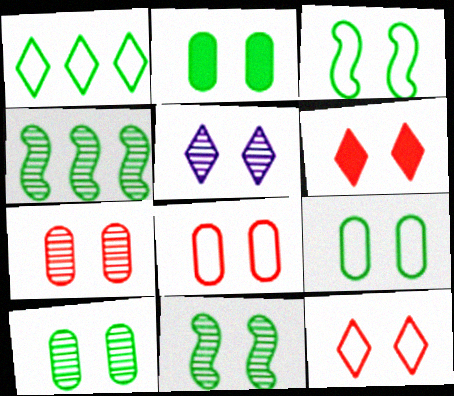[[2, 9, 10], 
[5, 7, 11]]